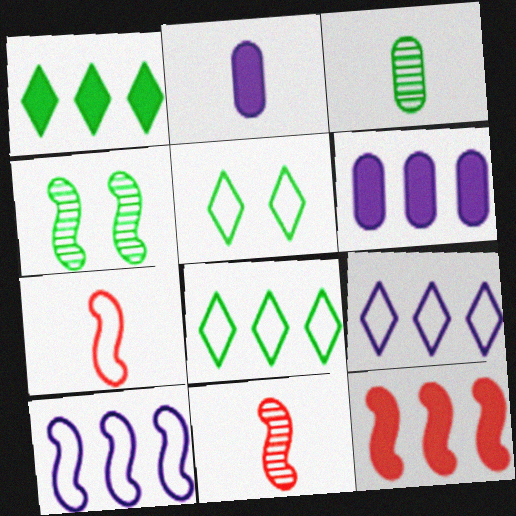[[1, 6, 12], 
[5, 6, 11]]